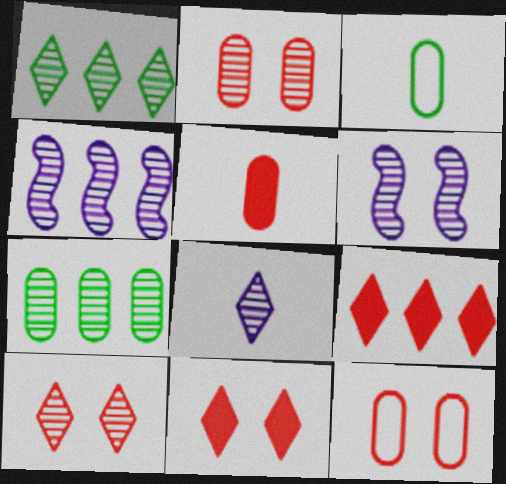[[1, 8, 10], 
[3, 4, 11], 
[3, 6, 9]]